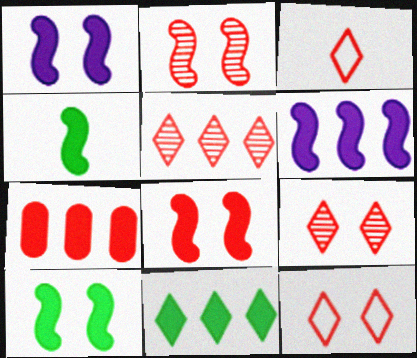[[1, 8, 10], 
[2, 3, 7], 
[4, 6, 8], 
[6, 7, 11]]